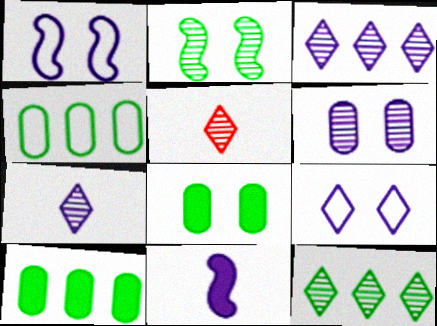[[1, 5, 10]]